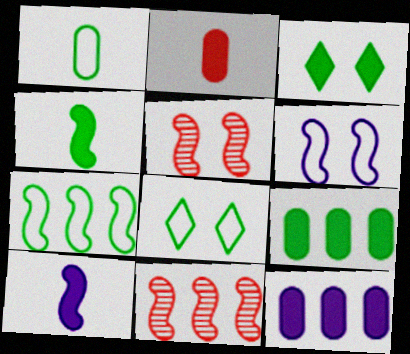[[1, 7, 8], 
[3, 4, 9], 
[4, 6, 11], 
[5, 7, 10]]